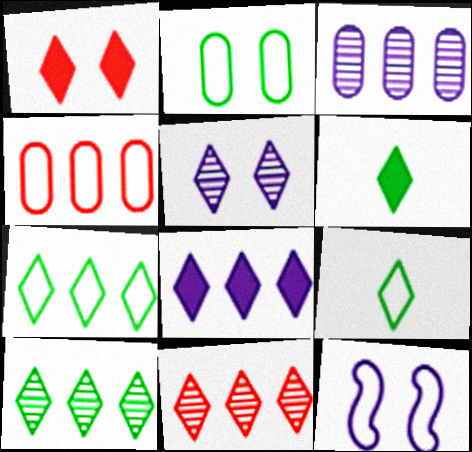[[1, 6, 8], 
[4, 9, 12], 
[7, 8, 11]]